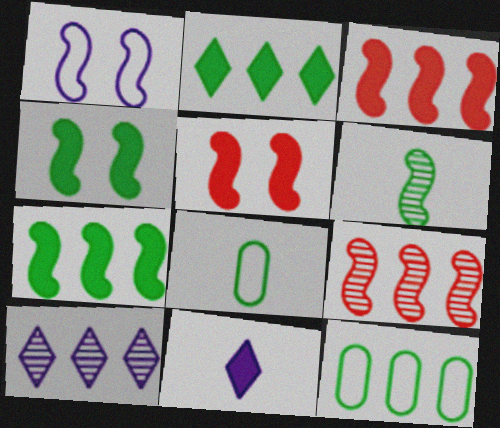[[1, 3, 6], 
[3, 10, 12], 
[5, 8, 10]]